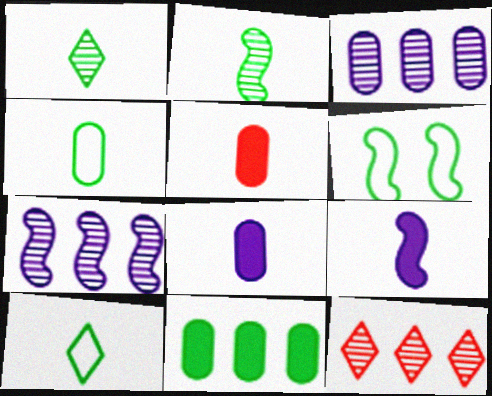[[1, 6, 11], 
[6, 8, 12]]